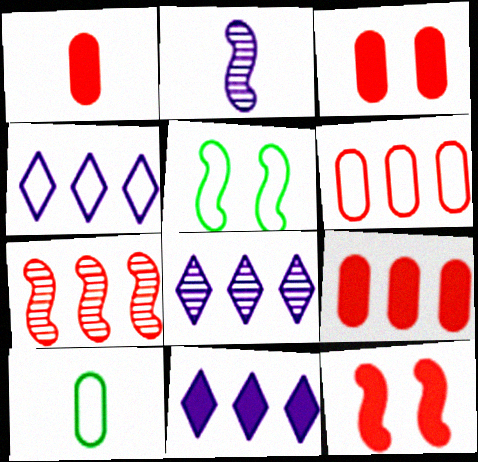[[1, 3, 9], 
[1, 5, 8], 
[4, 8, 11], 
[8, 10, 12]]